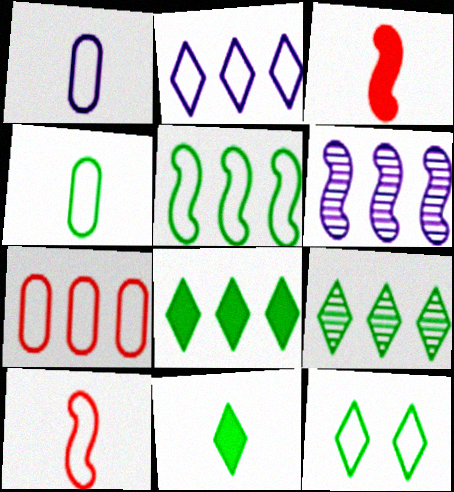[[2, 5, 7], 
[4, 5, 12], 
[6, 7, 8], 
[9, 11, 12]]